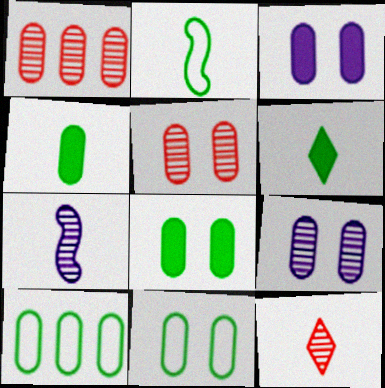[[3, 5, 11]]